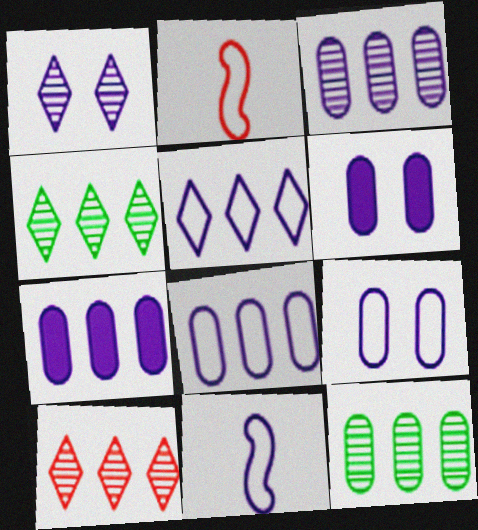[[1, 7, 11], 
[2, 4, 6], 
[3, 7, 8], 
[5, 9, 11]]